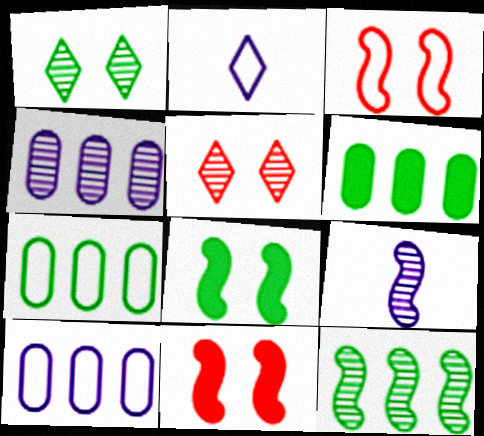[[2, 3, 7]]